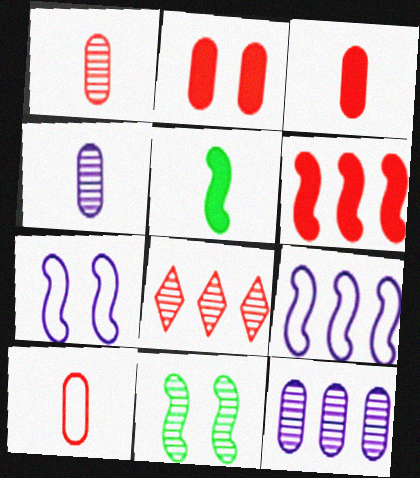[[1, 3, 10], 
[4, 8, 11]]